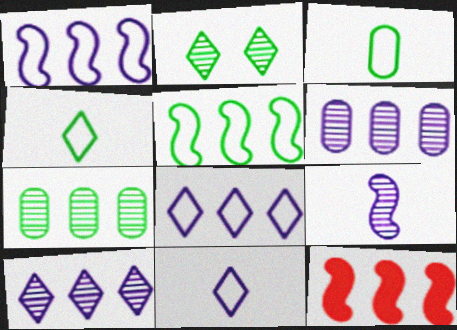[[7, 8, 12]]